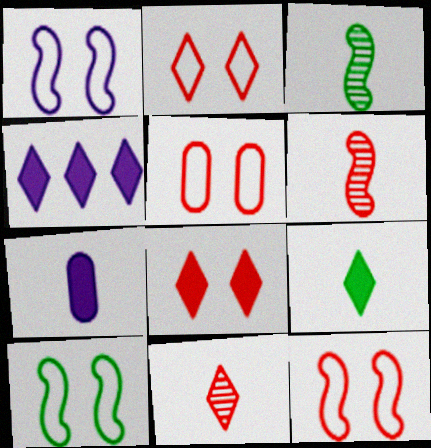[[1, 10, 12], 
[2, 5, 12], 
[3, 4, 5], 
[4, 8, 9]]